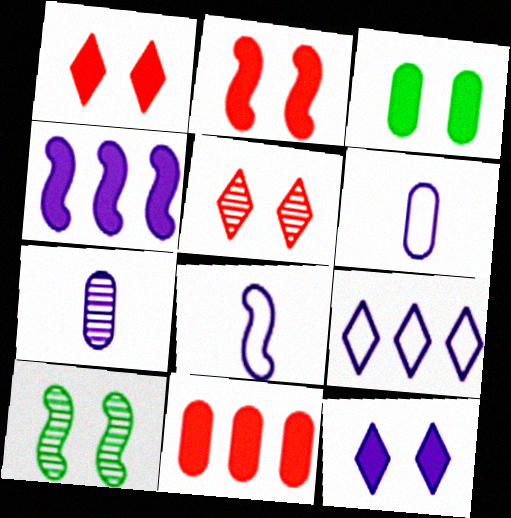[[2, 3, 12]]